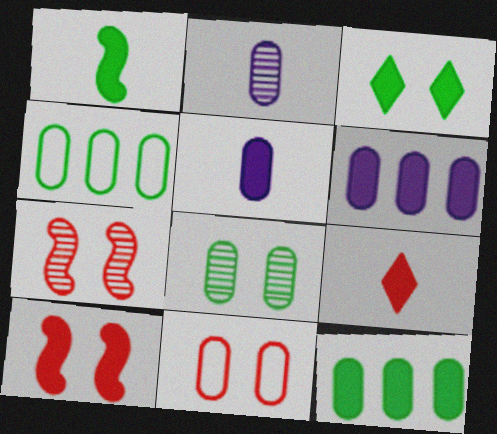[[1, 3, 12], 
[1, 5, 9], 
[2, 11, 12]]